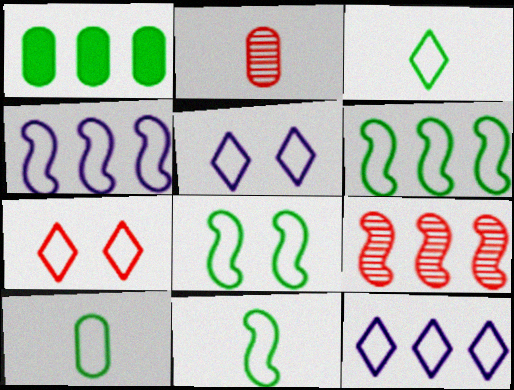[[1, 9, 12], 
[3, 7, 12], 
[3, 10, 11], 
[4, 7, 10], 
[6, 8, 11]]